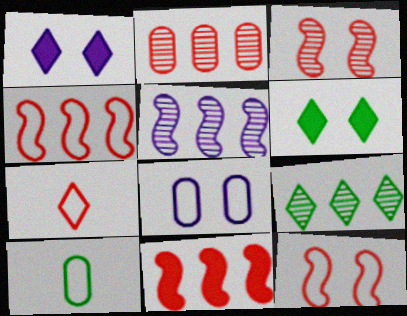[[1, 7, 9], 
[2, 5, 9], 
[3, 6, 8]]